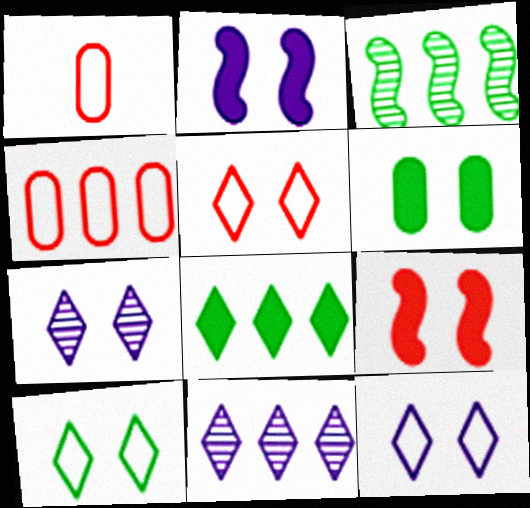[[5, 10, 12]]